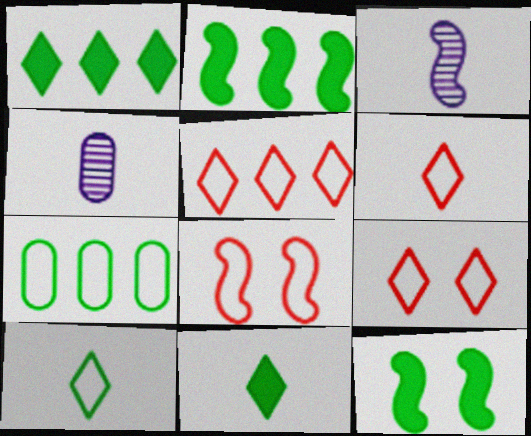[[1, 4, 8], 
[2, 3, 8], 
[2, 4, 9], 
[4, 5, 12], 
[5, 6, 9]]